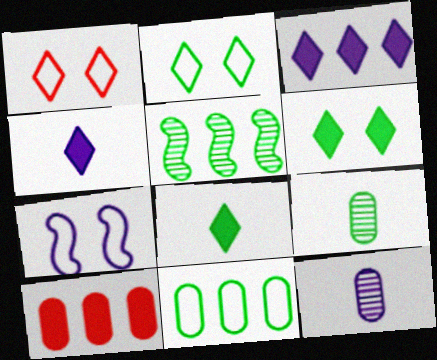[[3, 7, 12]]